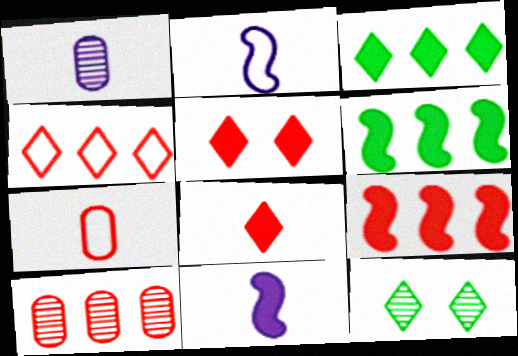[[4, 9, 10]]